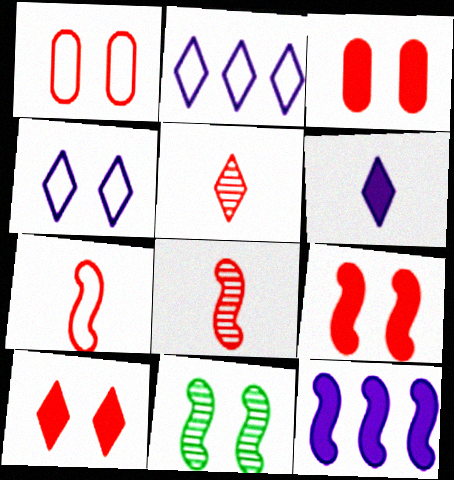[[3, 4, 11], 
[3, 9, 10], 
[7, 11, 12]]